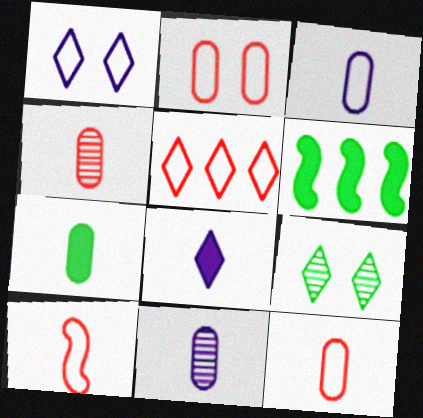[[1, 4, 6], 
[2, 5, 10], 
[3, 4, 7], 
[5, 8, 9], 
[7, 11, 12]]